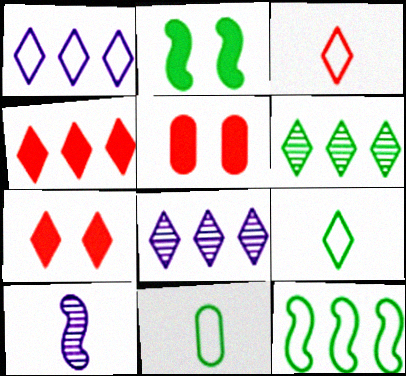[[1, 4, 6], 
[2, 6, 11], 
[7, 8, 9]]